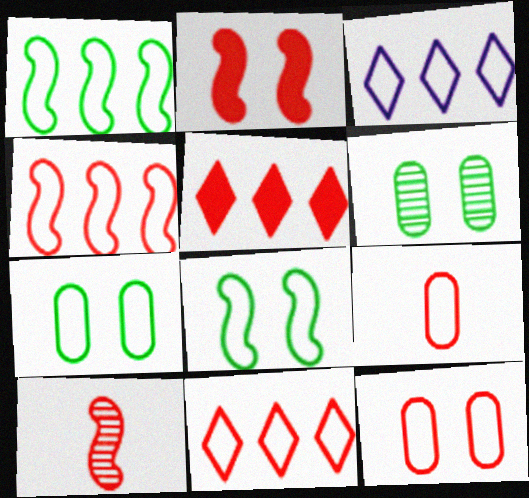[[2, 4, 10], 
[3, 8, 9], 
[5, 10, 12]]